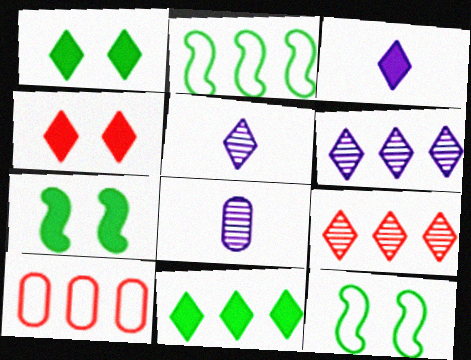[[2, 4, 8], 
[3, 4, 11], 
[5, 7, 10]]